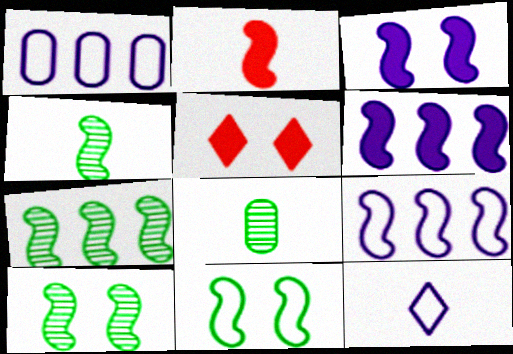[[1, 4, 5], 
[2, 8, 12], 
[2, 9, 10], 
[4, 7, 10], 
[5, 8, 9]]